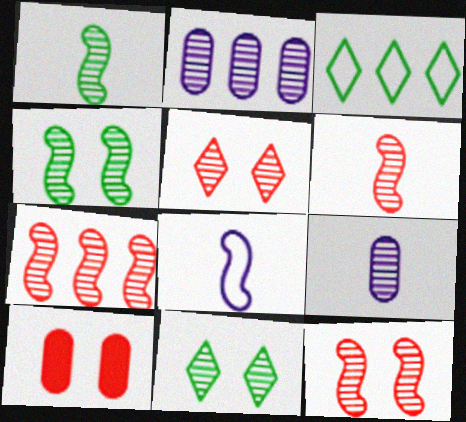[[1, 2, 5], 
[2, 6, 11], 
[6, 7, 12], 
[7, 9, 11]]